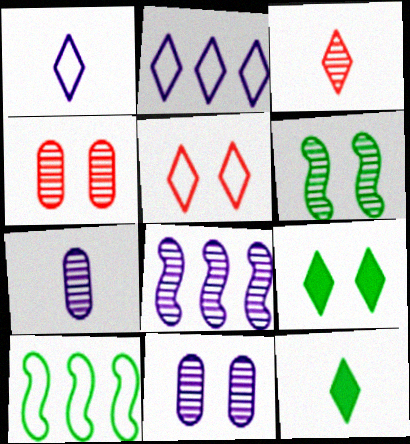[[1, 3, 12], 
[2, 3, 9]]